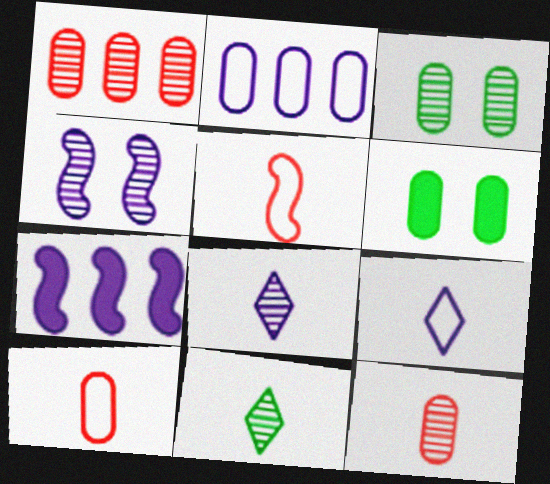[[1, 4, 11], 
[2, 6, 12]]